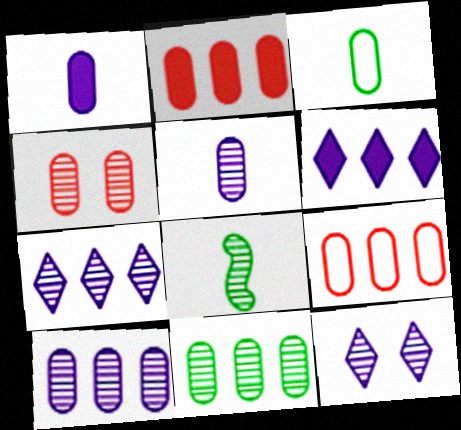[[4, 5, 11], 
[4, 7, 8]]